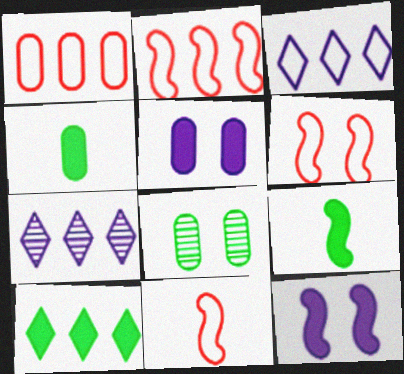[[2, 6, 11], 
[4, 6, 7]]